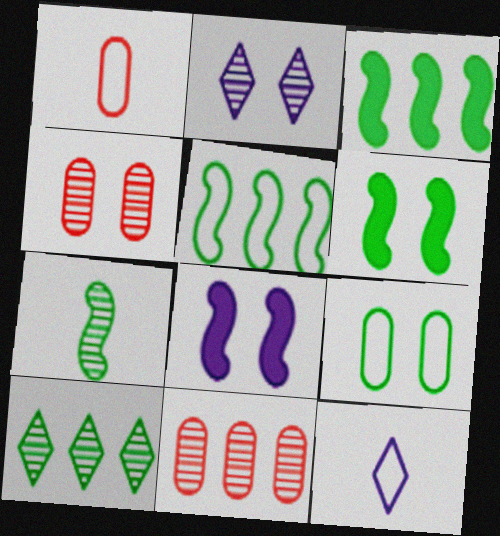[[1, 2, 3], 
[1, 8, 10], 
[2, 7, 11], 
[3, 4, 12], 
[5, 6, 7], 
[6, 11, 12]]